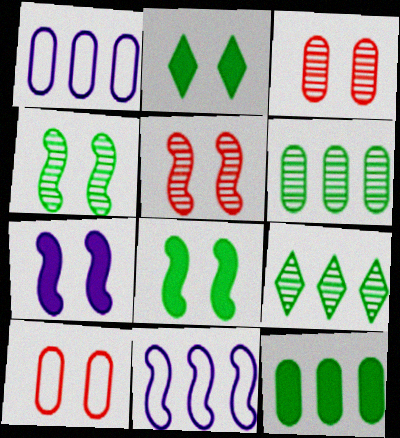[]